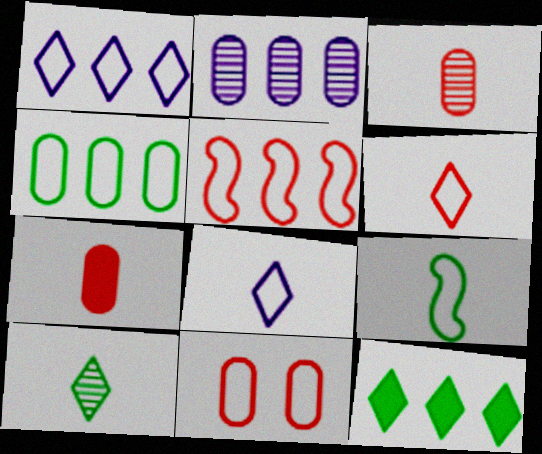[[1, 4, 5], 
[1, 9, 11], 
[2, 5, 12], 
[5, 6, 11]]